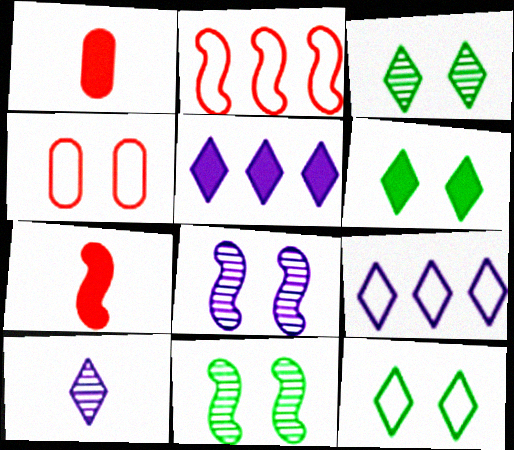[[1, 9, 11], 
[3, 6, 12], 
[4, 6, 8]]